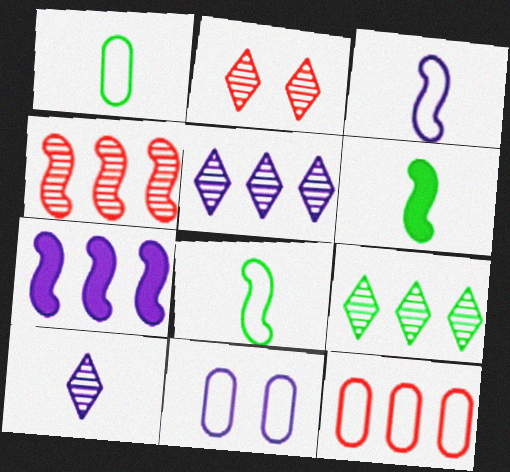[[1, 2, 7], 
[1, 11, 12], 
[2, 9, 10], 
[7, 9, 12], 
[7, 10, 11]]